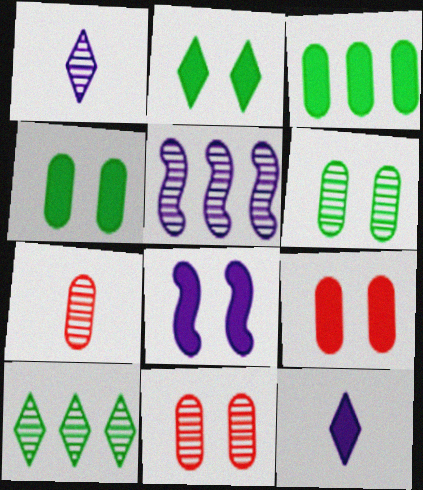[[2, 8, 9]]